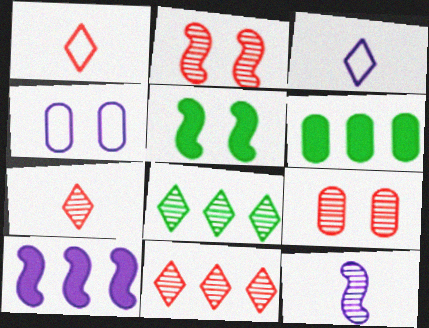[[2, 3, 6], 
[8, 9, 12]]